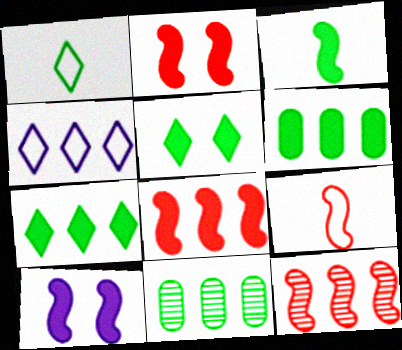[[2, 9, 12], 
[3, 5, 6], 
[3, 8, 10], 
[4, 6, 12], 
[4, 8, 11]]